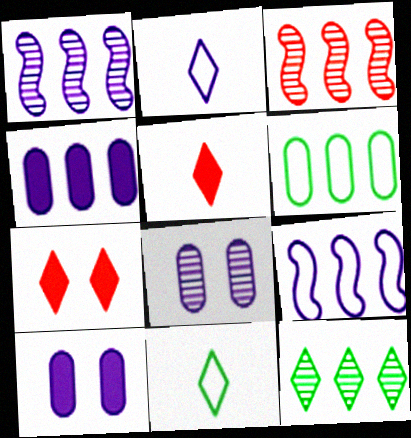[[1, 2, 10], 
[2, 7, 12], 
[3, 10, 11]]